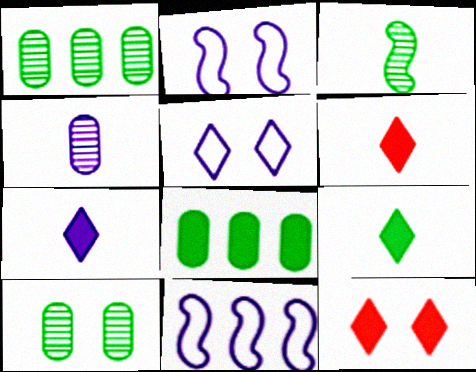[[1, 2, 6], 
[2, 10, 12], 
[6, 7, 9], 
[6, 10, 11]]